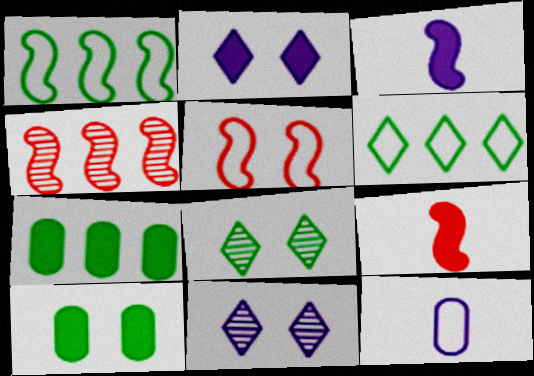[[2, 7, 9], 
[4, 5, 9], 
[5, 6, 12], 
[5, 10, 11]]